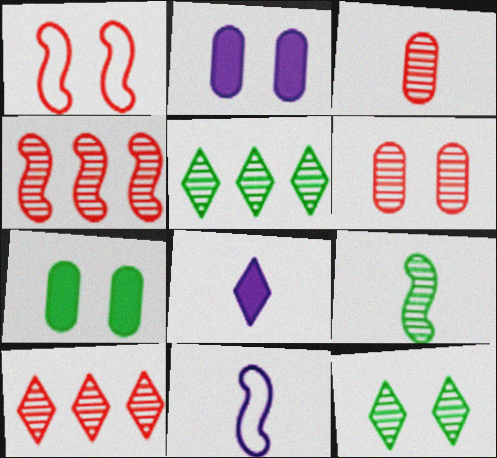[[1, 2, 12], 
[7, 10, 11]]